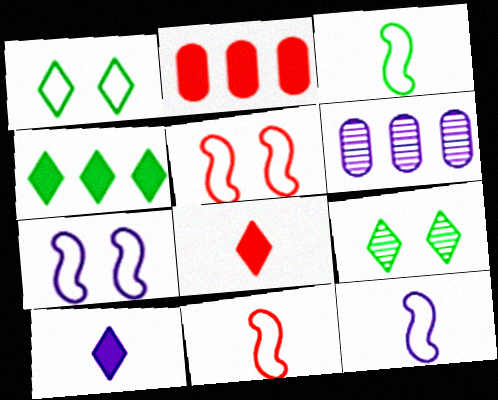[[2, 9, 12], 
[3, 11, 12], 
[6, 7, 10]]